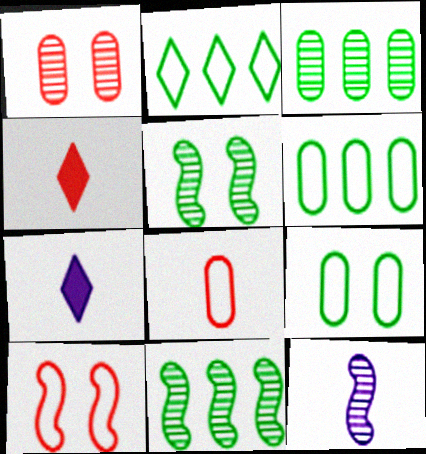[[3, 7, 10]]